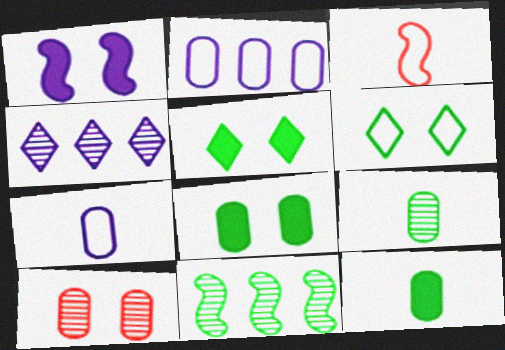[[1, 3, 11], 
[1, 4, 7], 
[1, 6, 10], 
[2, 3, 6], 
[2, 10, 12], 
[3, 4, 8], 
[6, 11, 12]]